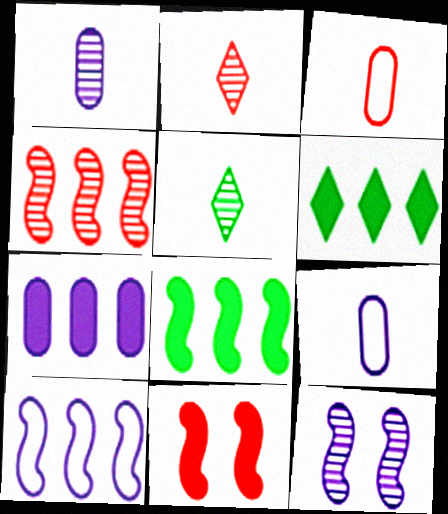[[3, 6, 12], 
[4, 8, 10]]